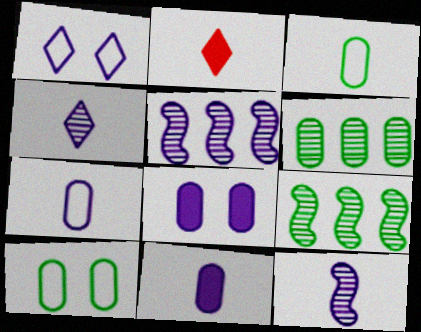[[1, 5, 11], 
[2, 3, 12], 
[2, 5, 10]]